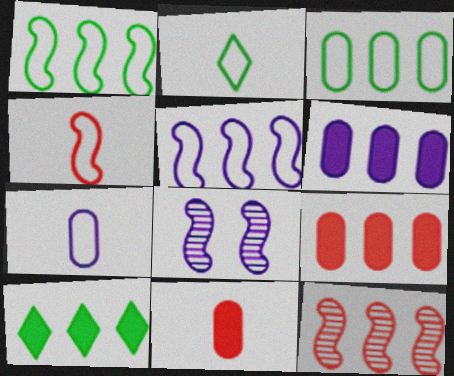[[2, 4, 7], 
[2, 8, 9]]